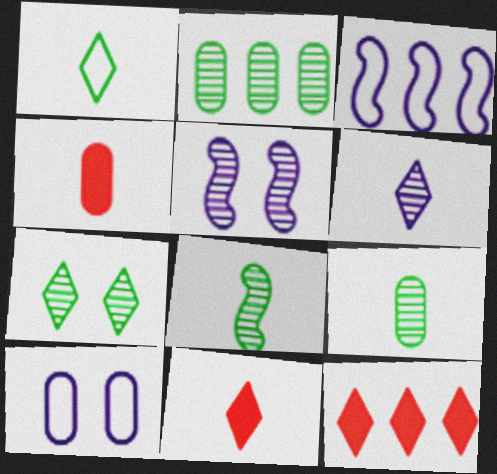[[1, 6, 11], 
[2, 3, 12], 
[2, 4, 10], 
[2, 7, 8], 
[3, 4, 7], 
[8, 10, 12]]